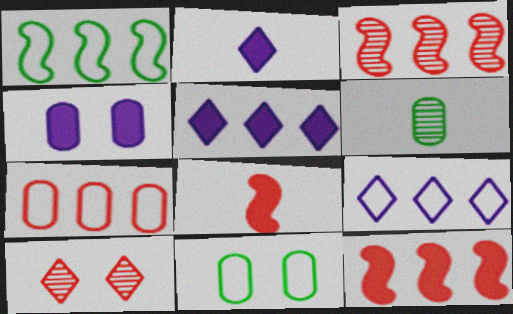[[1, 7, 9], 
[2, 3, 11], 
[4, 6, 7], 
[7, 8, 10]]